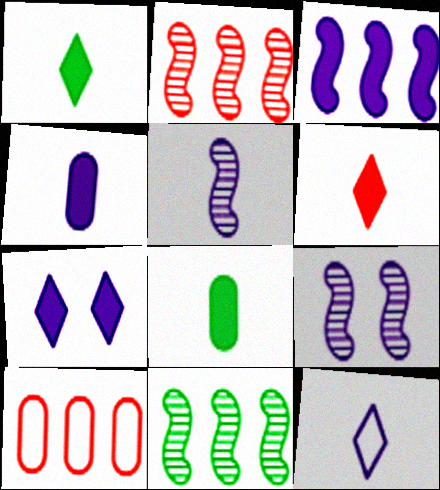[[1, 9, 10], 
[3, 4, 7], 
[4, 5, 12]]